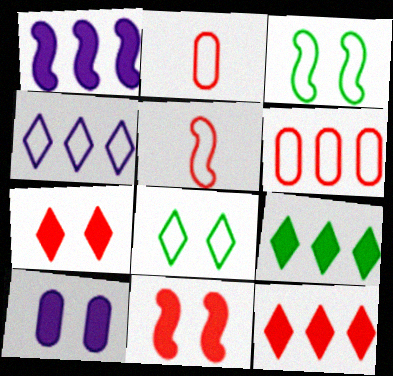[[2, 3, 4]]